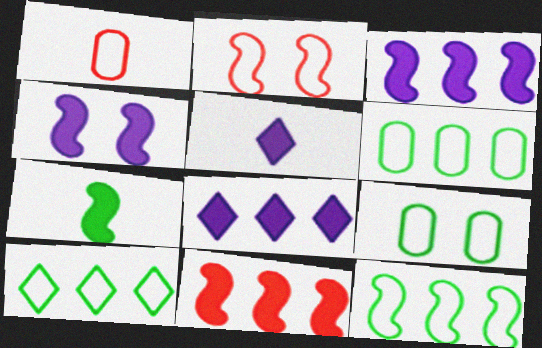[[4, 7, 11], 
[6, 10, 12]]